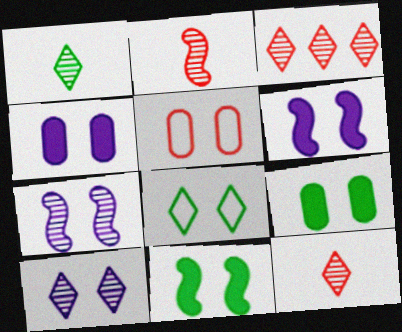[[1, 3, 10], 
[5, 10, 11]]